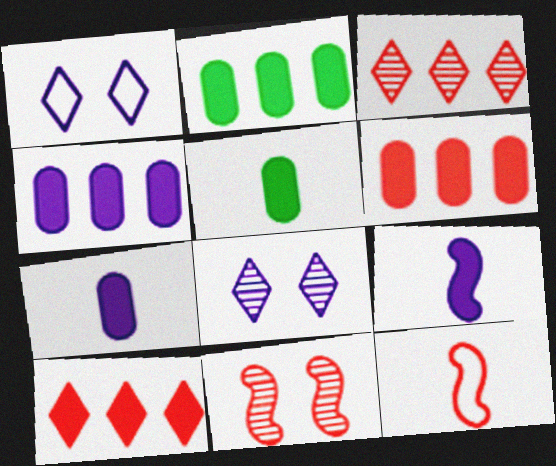[[2, 4, 6], 
[2, 8, 12]]